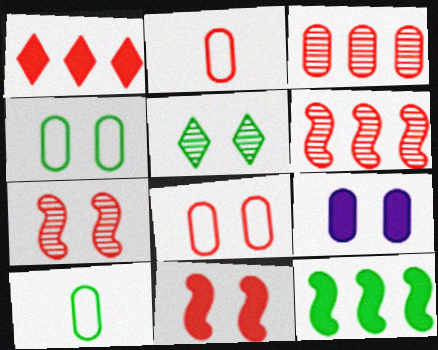[[1, 2, 7], 
[3, 9, 10], 
[5, 10, 12]]